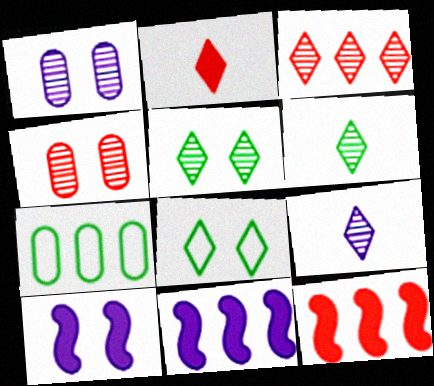[[3, 5, 9], 
[3, 7, 11], 
[4, 8, 10]]